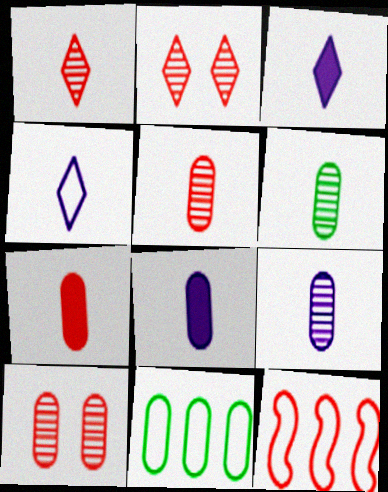[[2, 7, 12], 
[5, 6, 9], 
[8, 10, 11]]